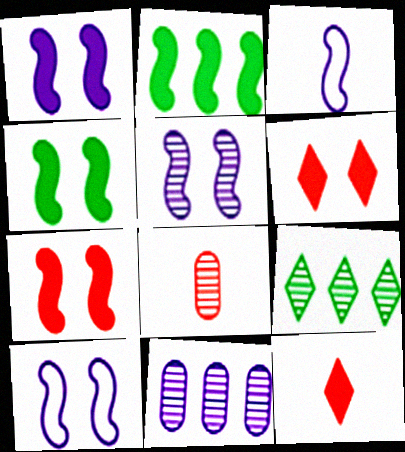[[1, 4, 7], 
[1, 5, 10], 
[5, 8, 9]]